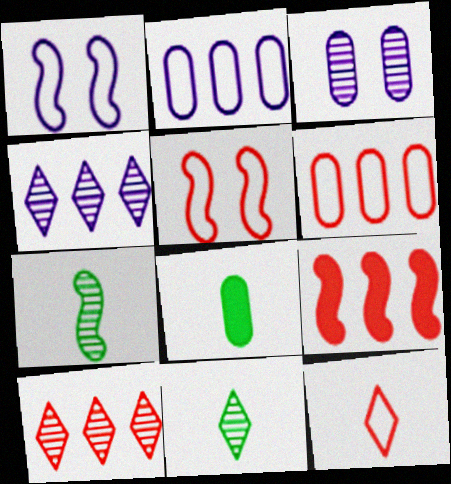[[1, 7, 9], 
[1, 8, 10], 
[3, 6, 8], 
[3, 7, 10], 
[4, 5, 8], 
[5, 6, 12], 
[6, 9, 10]]